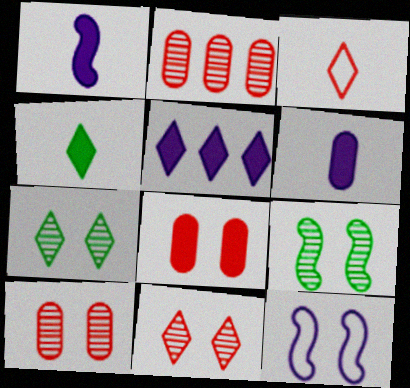[[2, 4, 12], 
[3, 5, 7], 
[7, 8, 12]]